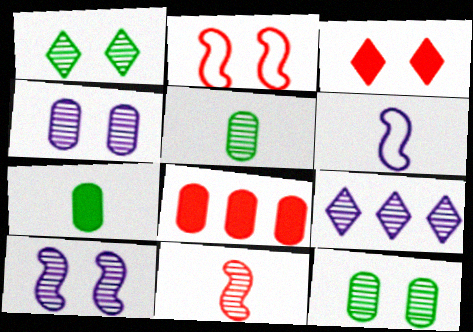[[1, 6, 8], 
[2, 7, 9], 
[9, 11, 12]]